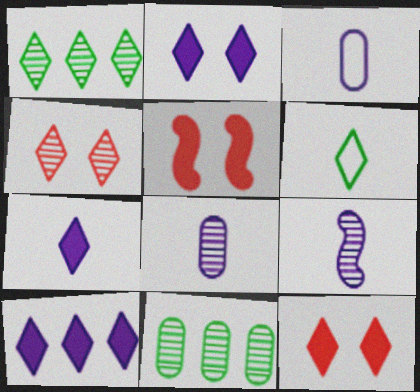[[1, 3, 5], 
[2, 7, 10], 
[3, 7, 9], 
[4, 6, 10], 
[4, 9, 11]]